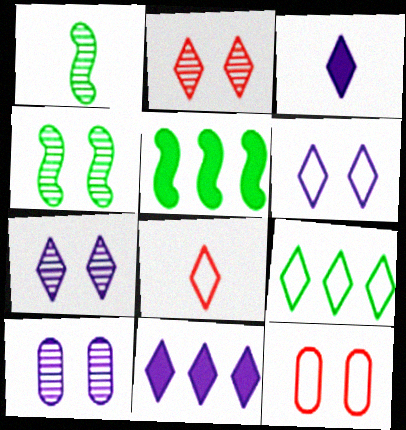[[1, 11, 12], 
[2, 3, 9], 
[2, 4, 10], 
[5, 8, 10], 
[6, 8, 9]]